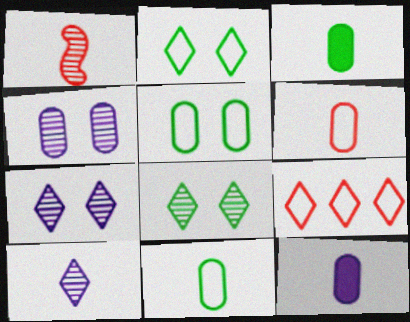[]